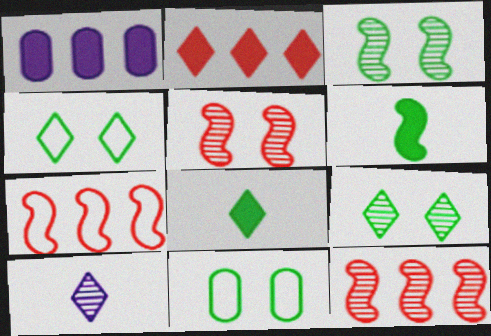[[2, 4, 10]]